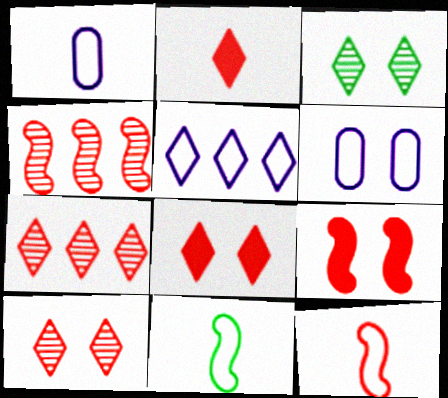[[2, 3, 5], 
[3, 6, 9], 
[4, 9, 12]]